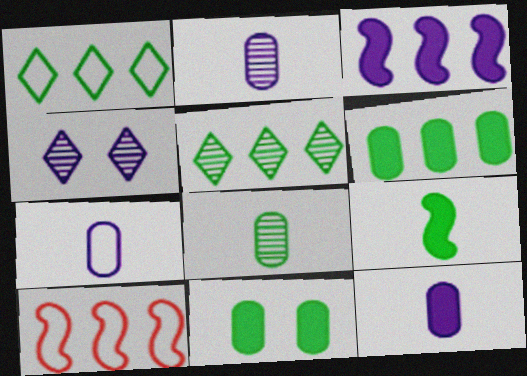[[2, 7, 12], 
[3, 4, 7]]